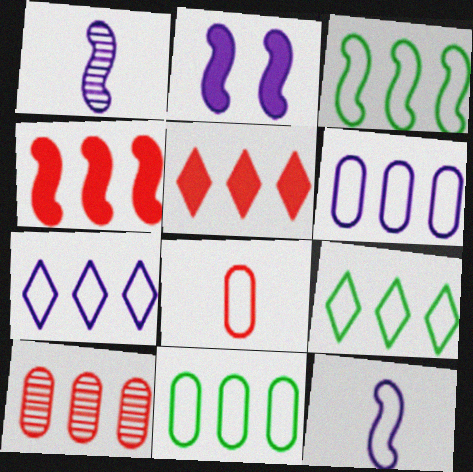[[3, 9, 11]]